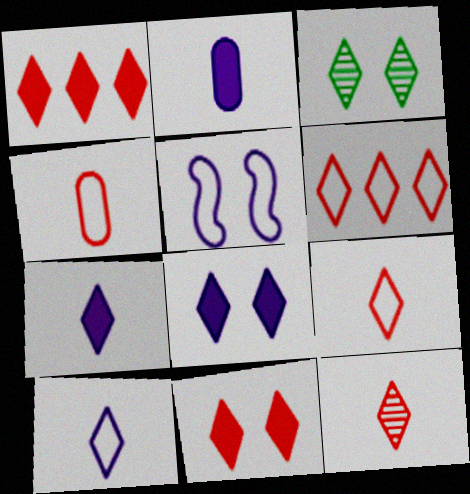[[1, 3, 10], 
[3, 6, 7], 
[6, 11, 12]]